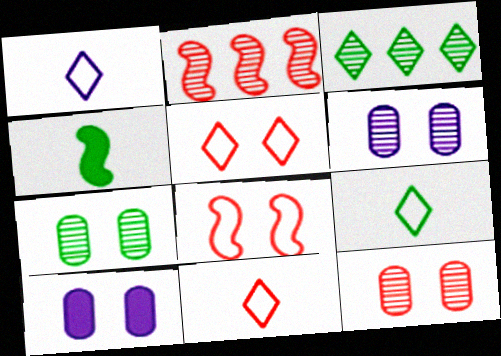[[1, 9, 11], 
[2, 9, 10], 
[6, 7, 12]]